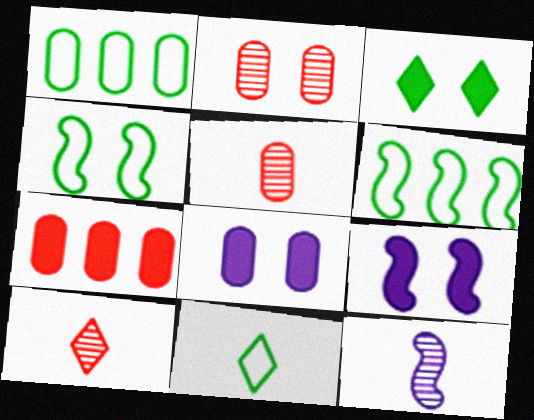[[1, 4, 11], 
[1, 5, 8], 
[1, 9, 10], 
[6, 8, 10]]